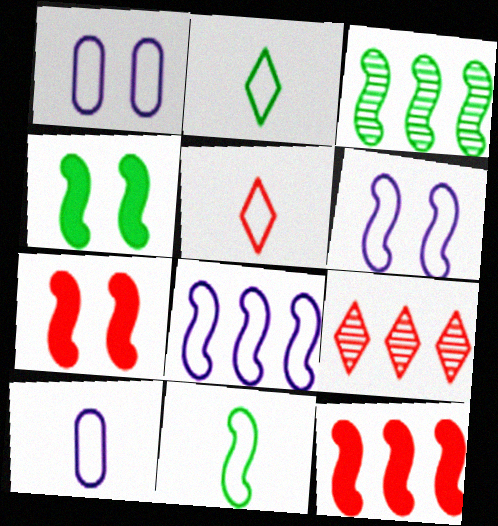[[3, 4, 11], 
[3, 8, 12], 
[4, 9, 10], 
[5, 10, 11]]